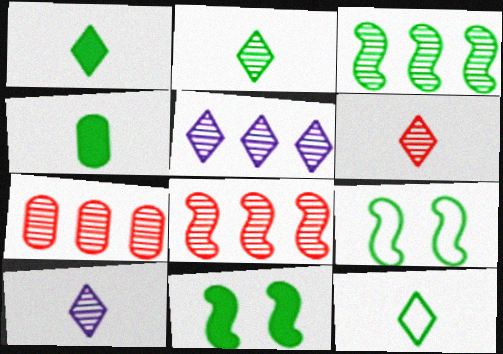[[1, 2, 12], 
[2, 6, 10], 
[3, 5, 7]]